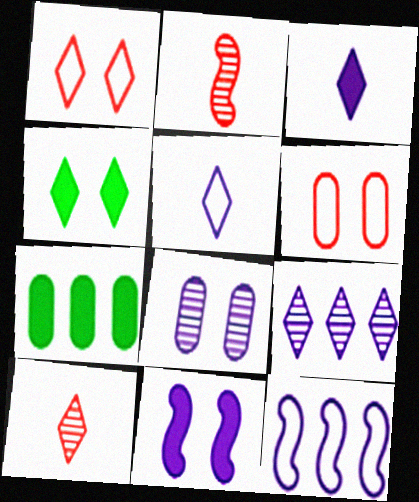[[3, 8, 12]]